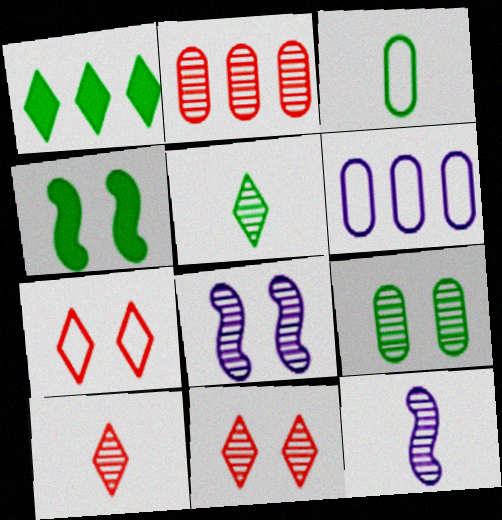[[2, 5, 8], 
[4, 6, 10], 
[8, 9, 11]]